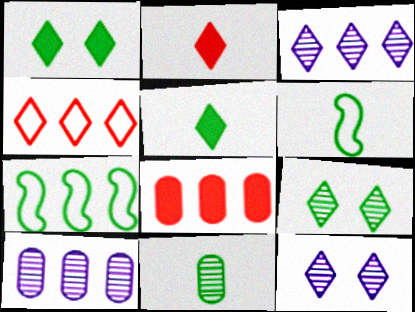[[1, 7, 11], 
[3, 7, 8], 
[4, 5, 12], 
[5, 6, 11], 
[6, 8, 12]]